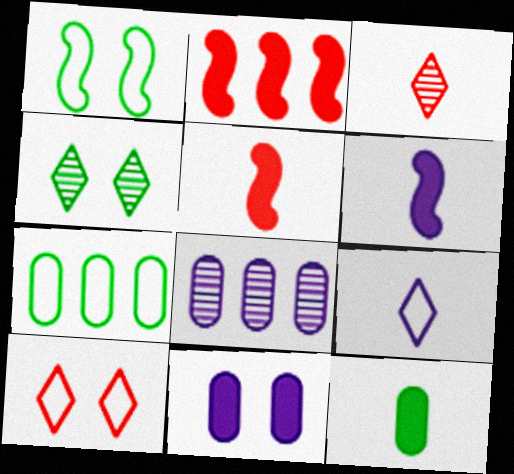[]